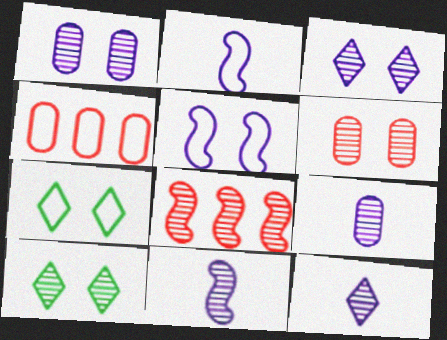[[2, 4, 7], 
[8, 9, 10], 
[9, 11, 12]]